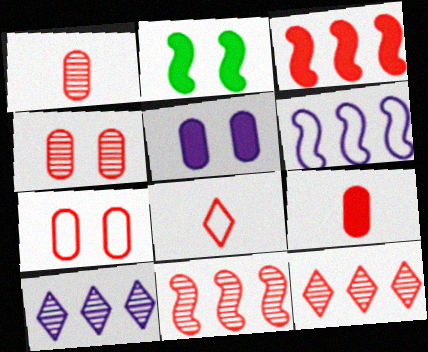[[3, 4, 8]]